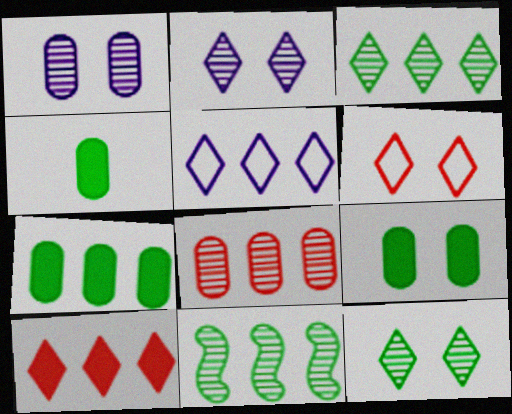[[3, 5, 10], 
[4, 7, 9]]